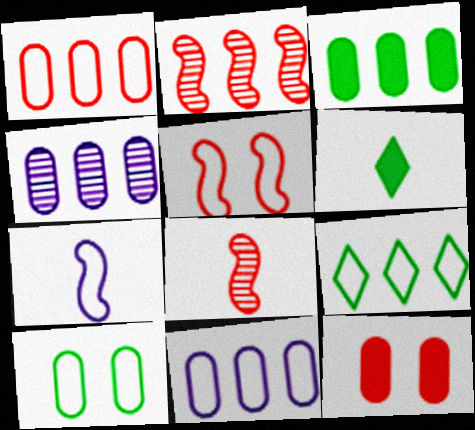[[1, 3, 4], 
[4, 5, 6]]